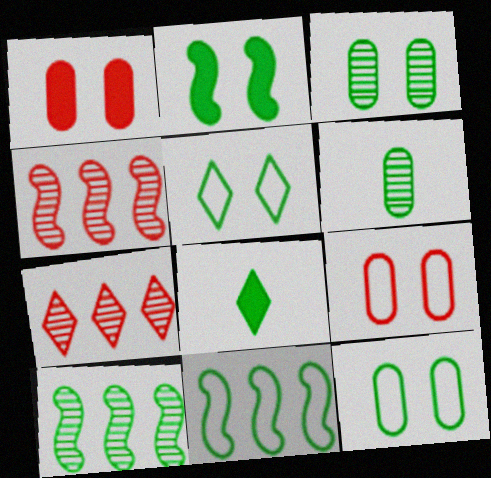[[2, 3, 5], 
[3, 8, 11], 
[8, 10, 12]]